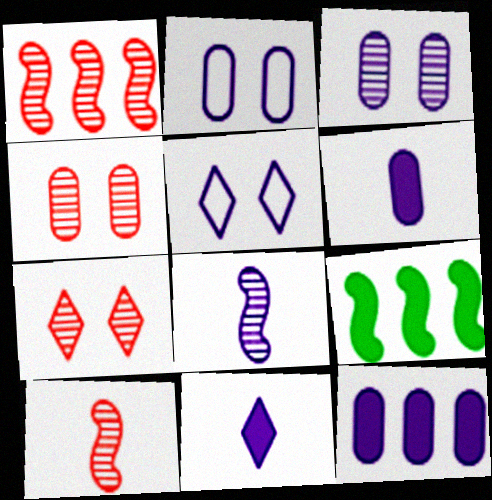[[5, 8, 12]]